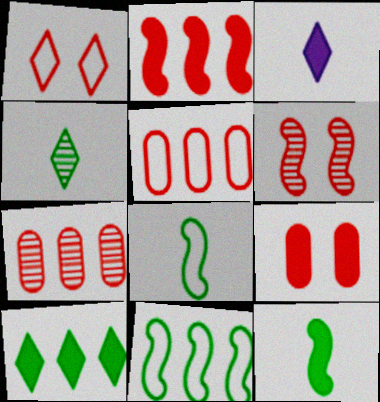[[1, 6, 9]]